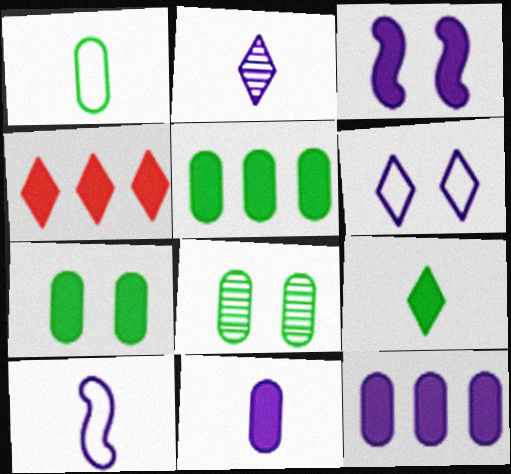[[1, 5, 8], 
[2, 10, 11], 
[4, 8, 10]]